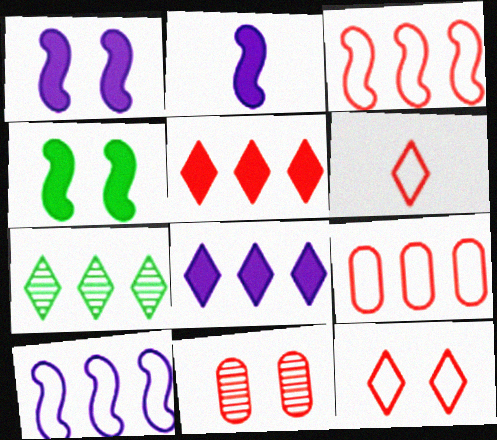[]